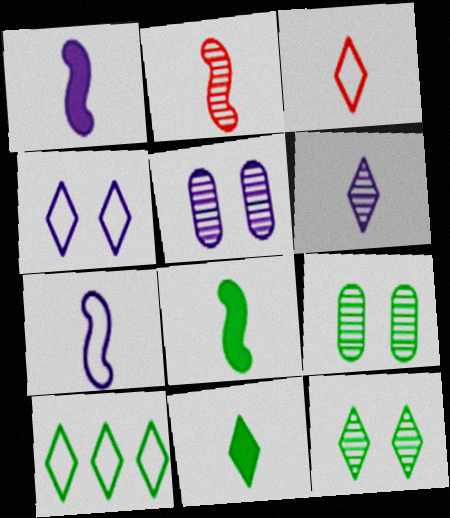[[2, 7, 8], 
[3, 4, 10], 
[3, 6, 11], 
[8, 9, 10], 
[10, 11, 12]]